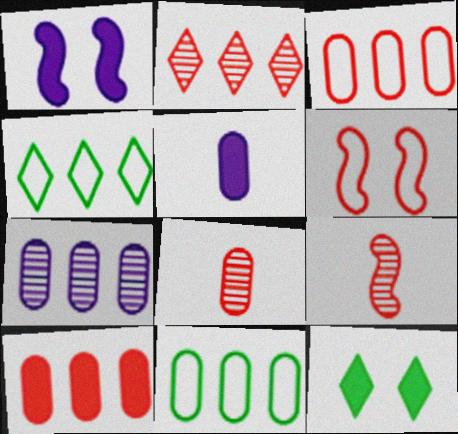[[1, 4, 8], 
[7, 10, 11]]